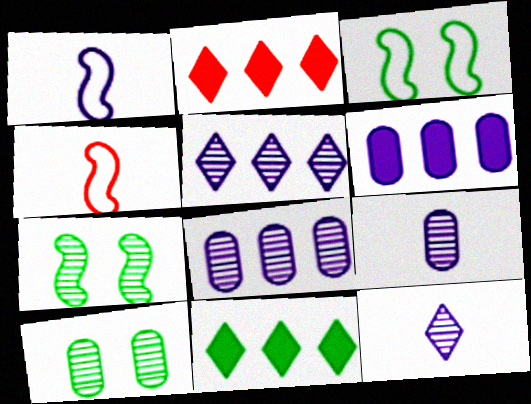[[1, 2, 10], 
[2, 3, 9]]